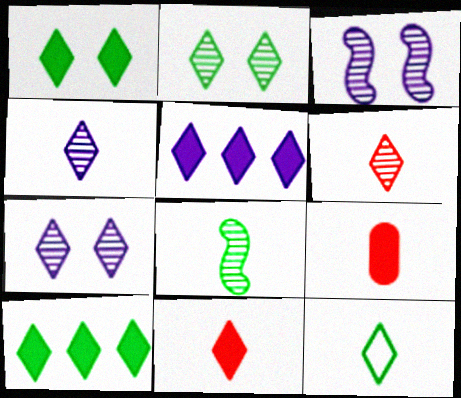[[1, 5, 11], 
[2, 10, 12], 
[4, 11, 12]]